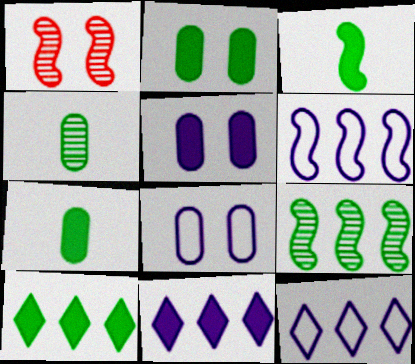[[1, 3, 6], 
[1, 7, 12], 
[2, 3, 10]]